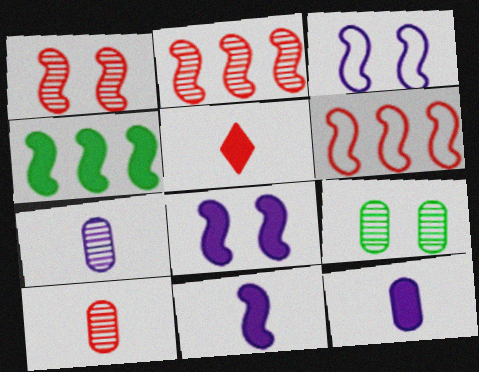[]